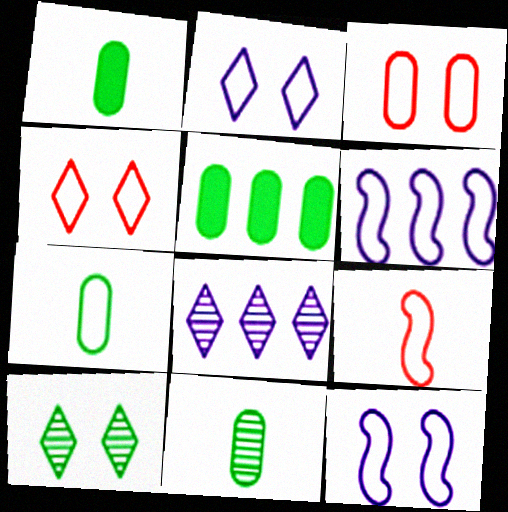[[1, 7, 11], 
[4, 6, 7]]